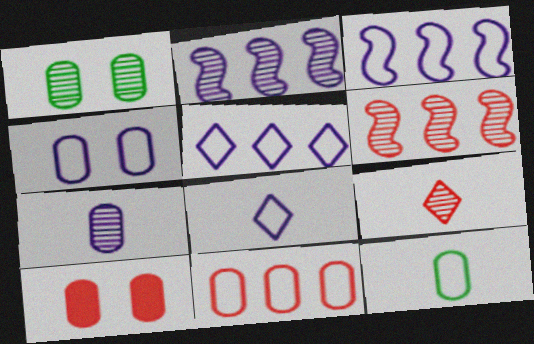[[1, 2, 9], 
[1, 4, 10], 
[3, 4, 8], 
[4, 11, 12]]